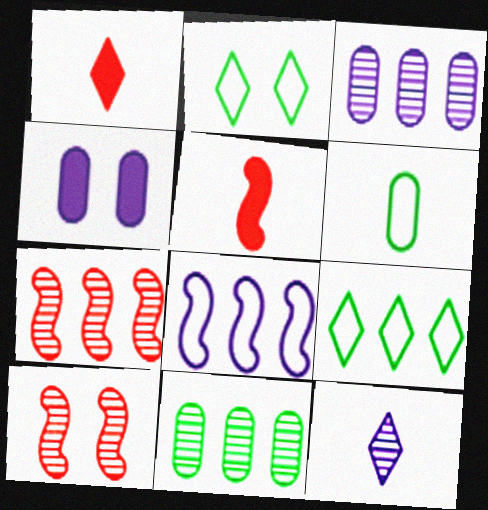[[2, 3, 5], 
[2, 4, 10], 
[4, 8, 12], 
[5, 6, 12], 
[10, 11, 12]]